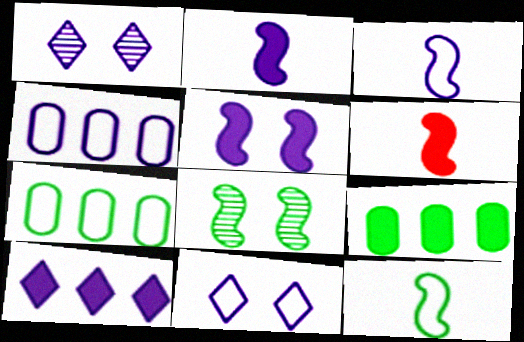[[1, 2, 4], 
[1, 6, 7], 
[3, 4, 11]]